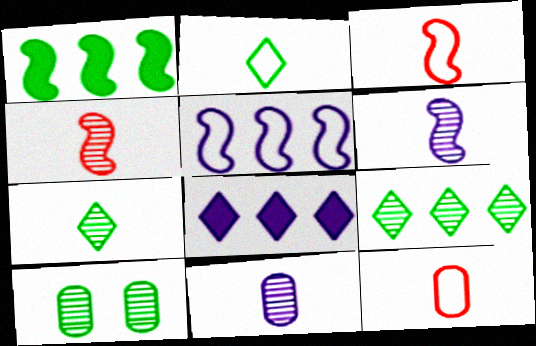[[1, 2, 10], 
[3, 8, 10], 
[4, 7, 11]]